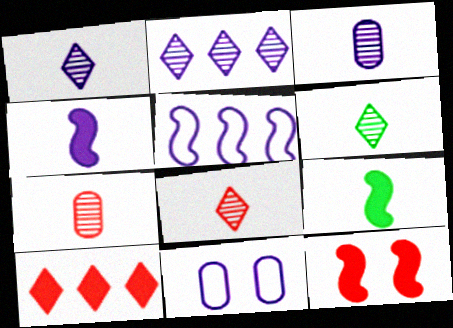[[1, 6, 8], 
[2, 4, 11]]